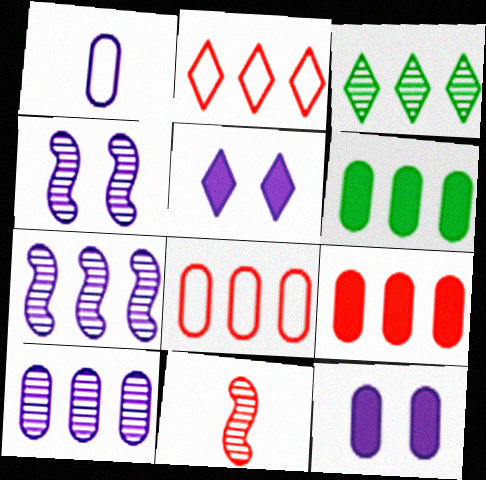[[1, 5, 7], 
[1, 10, 12], 
[2, 6, 7], 
[6, 8, 10]]